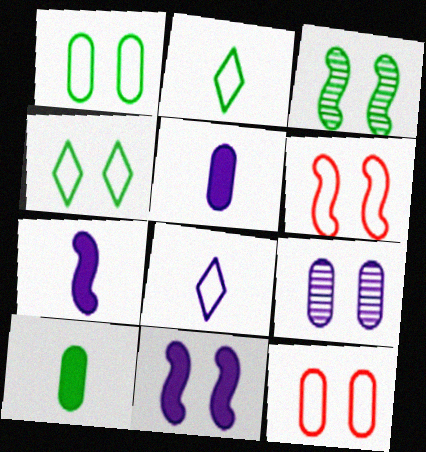[[3, 6, 11]]